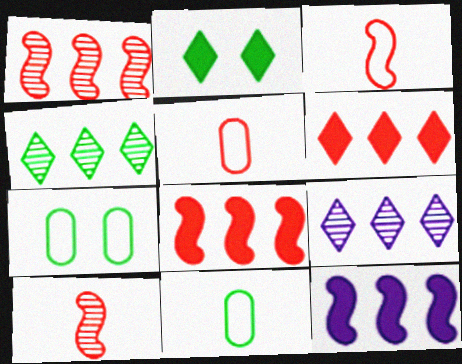[]